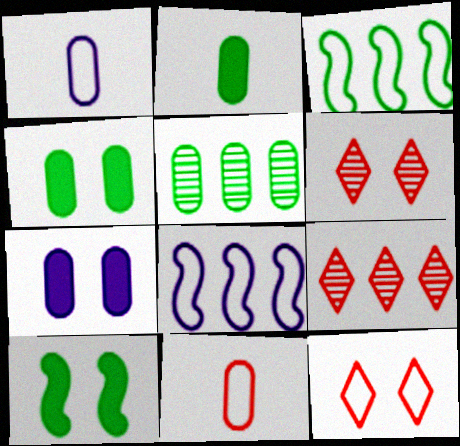[[1, 3, 12], 
[1, 9, 10], 
[2, 6, 8], 
[5, 7, 11]]